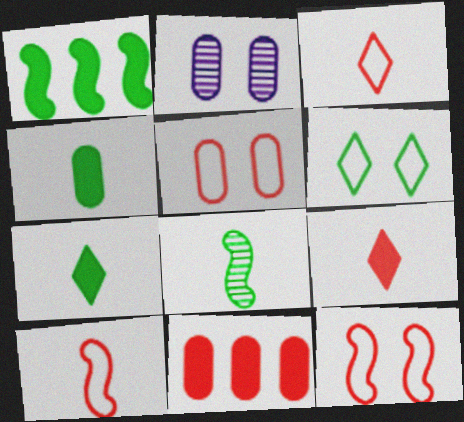[[1, 2, 3]]